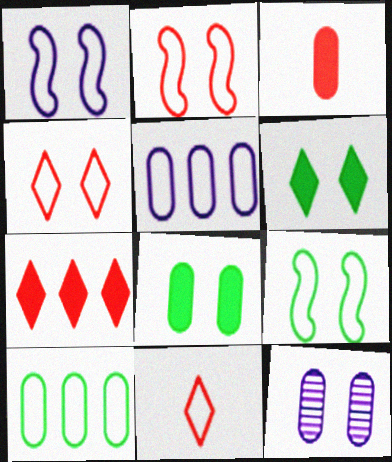[[1, 2, 9], 
[1, 10, 11], 
[2, 6, 12], 
[3, 10, 12], 
[5, 9, 11]]